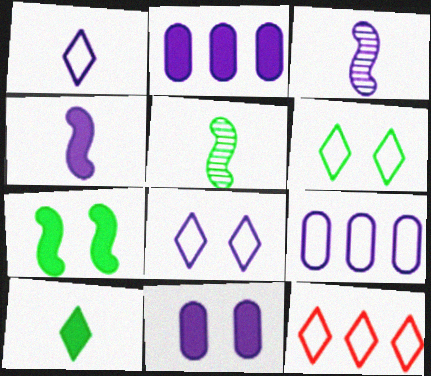[[1, 6, 12], 
[2, 3, 8], 
[5, 11, 12]]